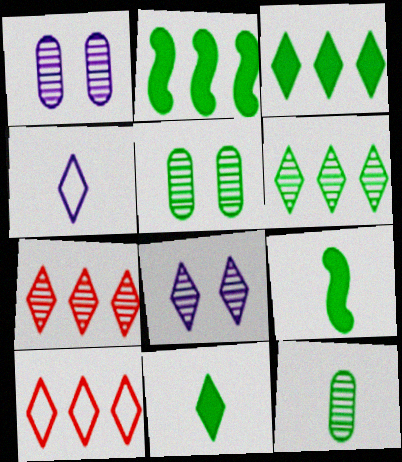[[1, 9, 10], 
[8, 10, 11]]